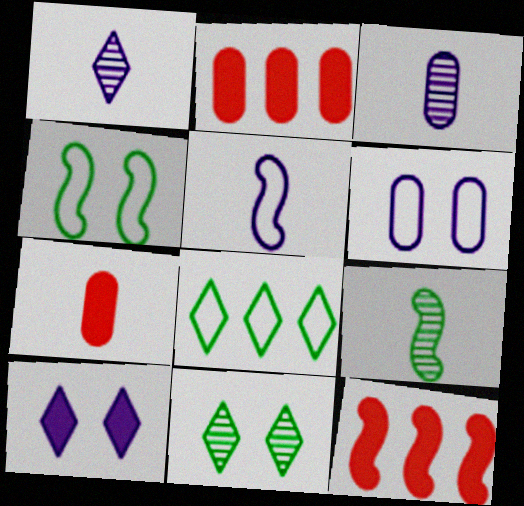[[1, 2, 4], 
[2, 5, 11]]